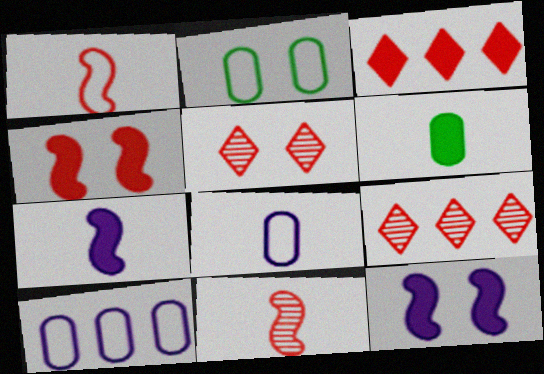[[2, 5, 12], 
[2, 7, 9], 
[3, 6, 12]]